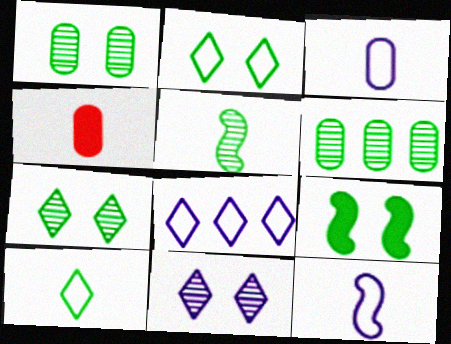[[1, 2, 9], 
[5, 6, 7], 
[6, 9, 10]]